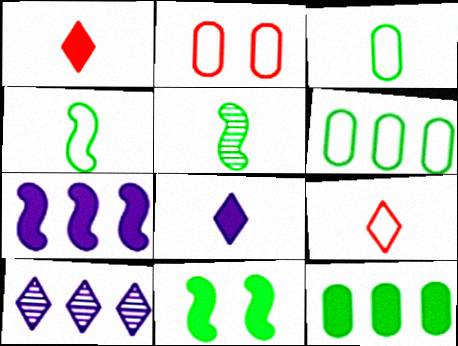[]